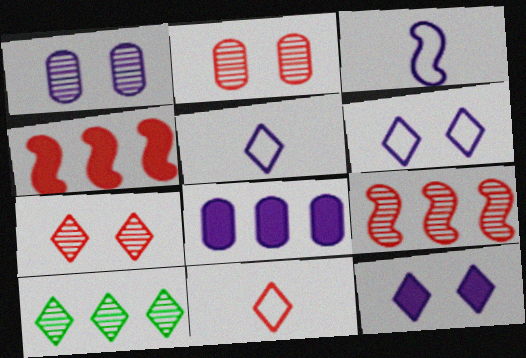[[2, 4, 11], 
[10, 11, 12]]